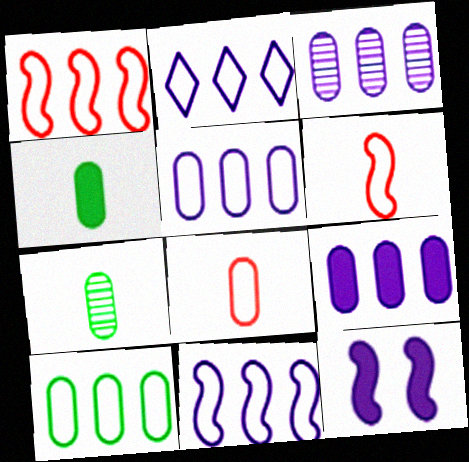[[1, 2, 10], 
[2, 5, 11], 
[3, 5, 9]]